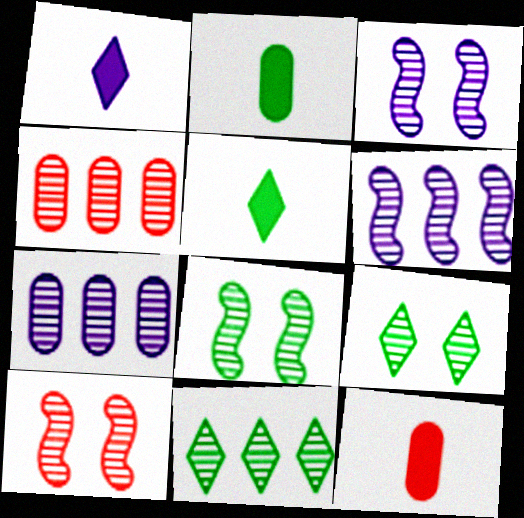[[3, 8, 10], 
[4, 6, 11]]